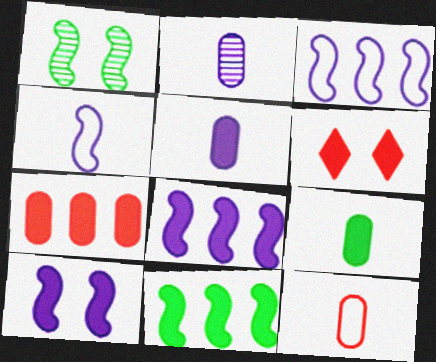[[2, 9, 12], 
[5, 6, 11], 
[6, 8, 9]]